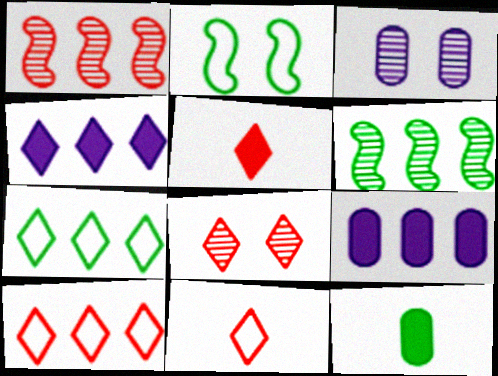[[1, 7, 9], 
[5, 8, 10], 
[6, 9, 10]]